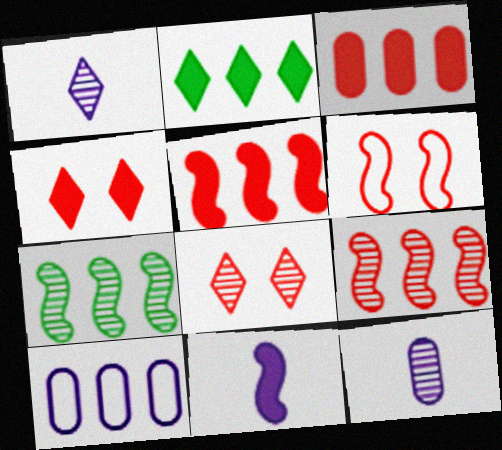[[2, 6, 12], 
[2, 9, 10], 
[6, 7, 11], 
[7, 8, 12]]